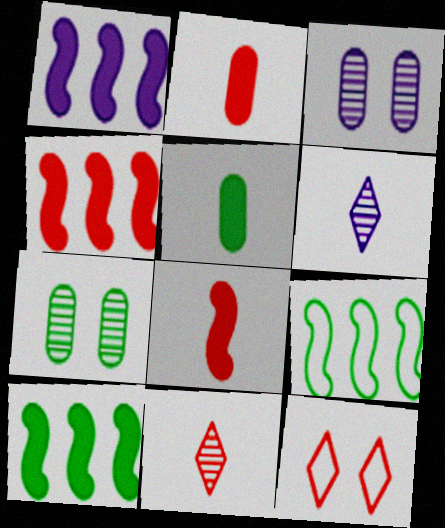[[1, 4, 10]]